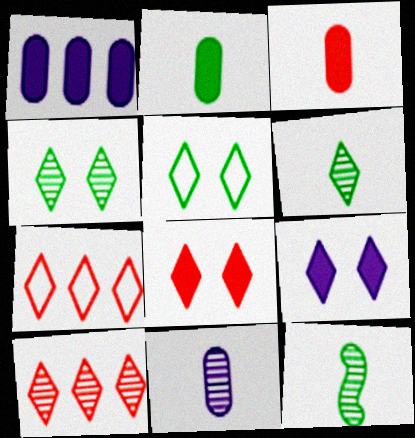[[6, 7, 9]]